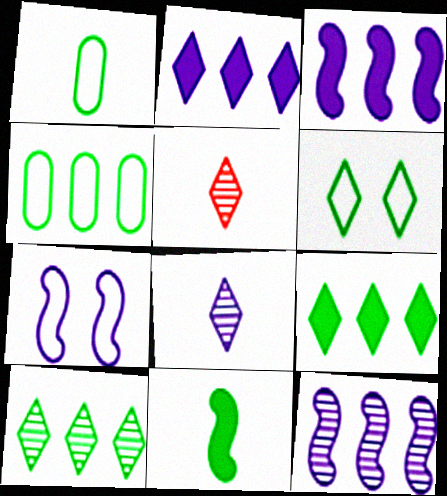[[2, 5, 6]]